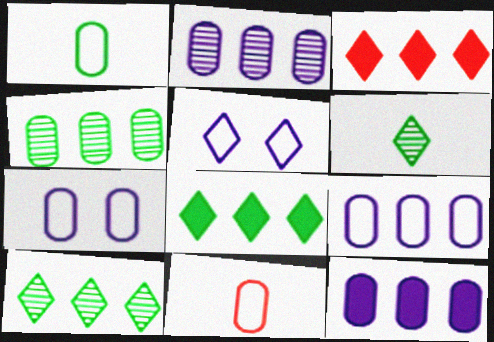[[2, 9, 12], 
[3, 5, 6]]